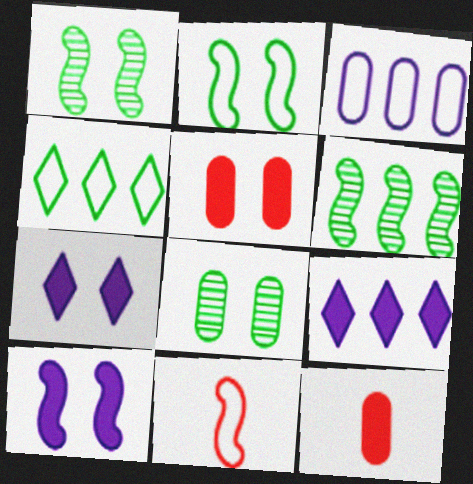[[3, 8, 12], 
[6, 10, 11], 
[8, 9, 11]]